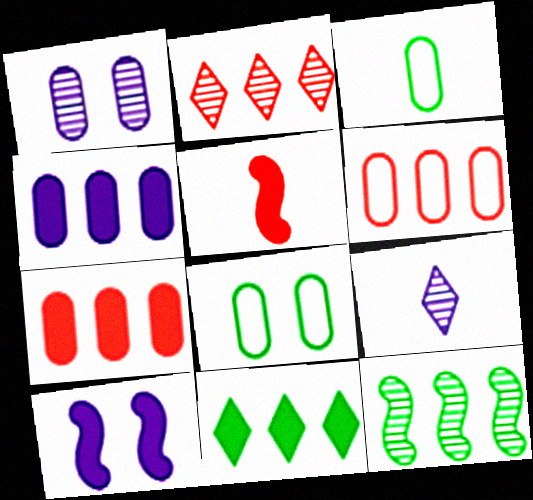[[1, 3, 7], 
[2, 3, 10], 
[3, 5, 9]]